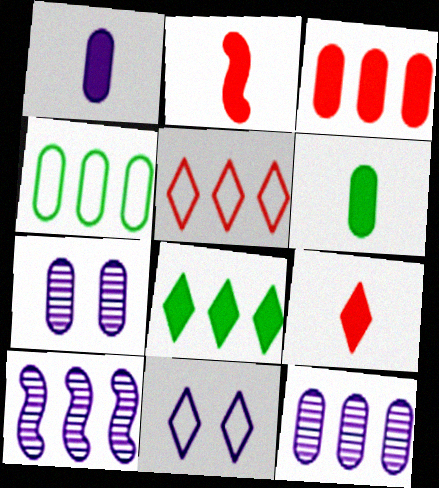[[1, 10, 11], 
[3, 4, 12]]